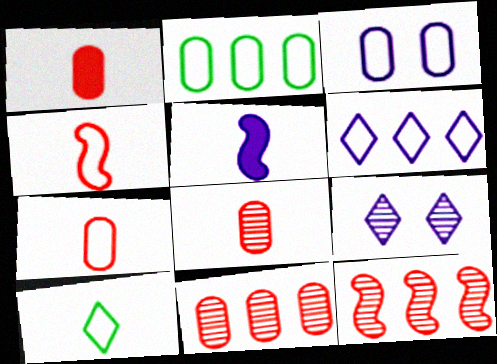[[1, 7, 8], 
[2, 3, 7], 
[5, 8, 10]]